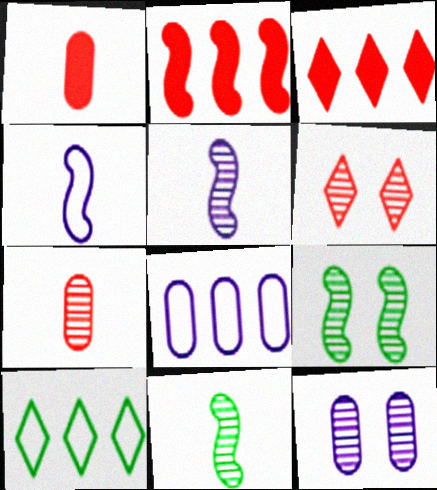[[2, 4, 9], 
[6, 9, 12]]